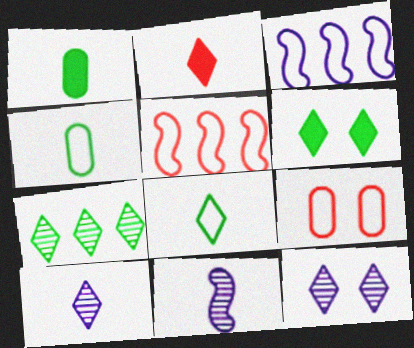[[1, 5, 12], 
[2, 4, 11], 
[2, 8, 10], 
[3, 8, 9], 
[6, 7, 8]]